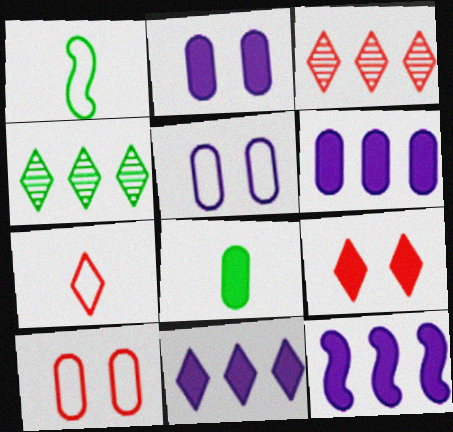[[1, 2, 3], 
[3, 7, 9], 
[6, 11, 12], 
[8, 9, 12]]